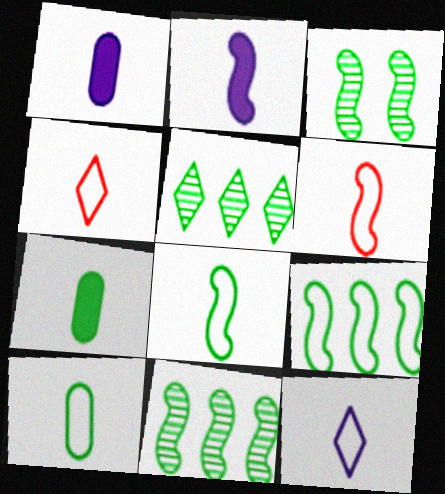[[6, 10, 12]]